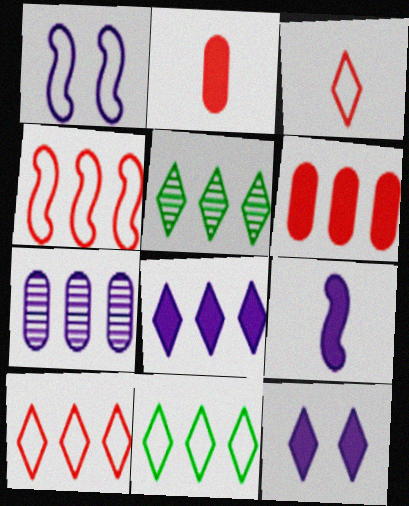[[1, 2, 5], 
[3, 5, 12], 
[5, 8, 10]]